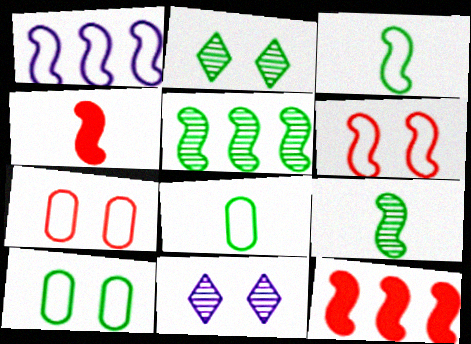[[1, 3, 6], 
[1, 5, 12], 
[8, 11, 12]]